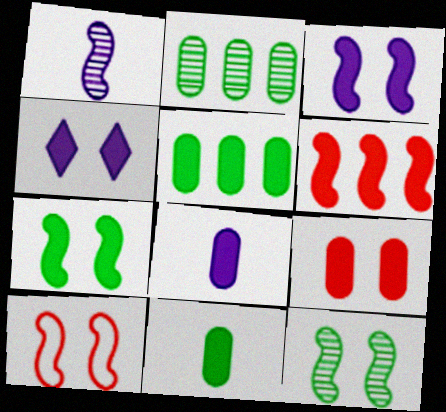[[3, 10, 12], 
[4, 6, 11], 
[4, 7, 9], 
[5, 8, 9]]